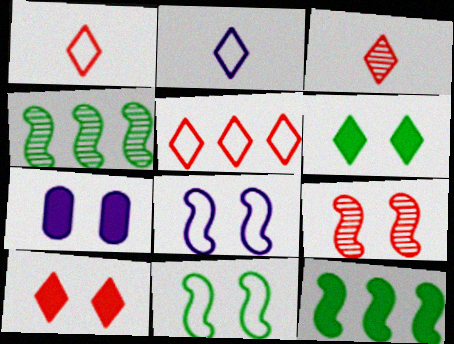[[1, 4, 7], 
[3, 5, 10]]